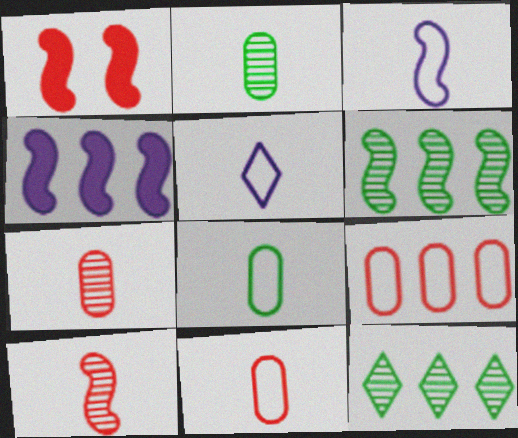[[1, 3, 6], 
[4, 9, 12]]